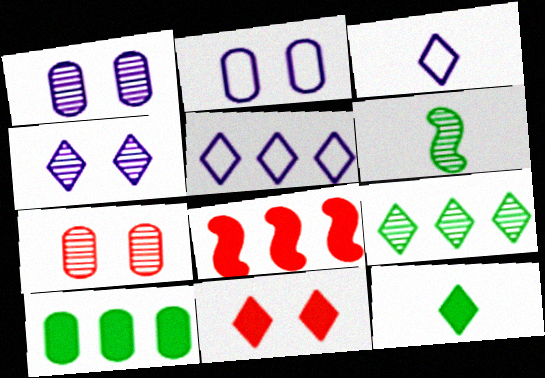[[3, 9, 11]]